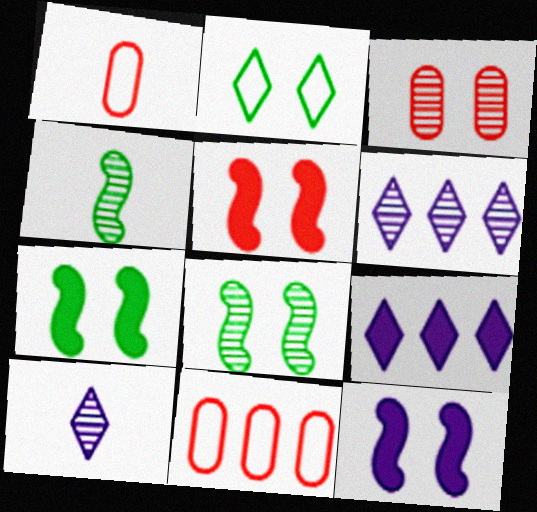[[1, 6, 7], 
[1, 8, 9], 
[2, 3, 12], 
[3, 4, 6], 
[5, 7, 12], 
[7, 10, 11]]